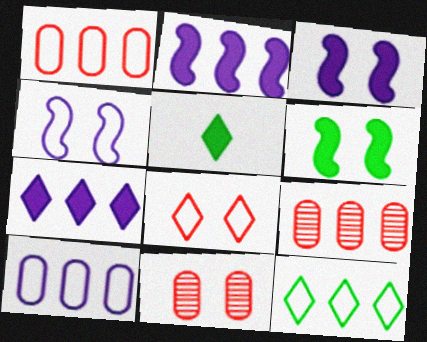[[2, 9, 12], 
[4, 5, 9]]